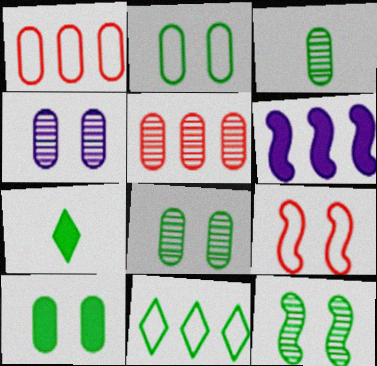[[2, 8, 10], 
[3, 4, 5], 
[5, 6, 11]]